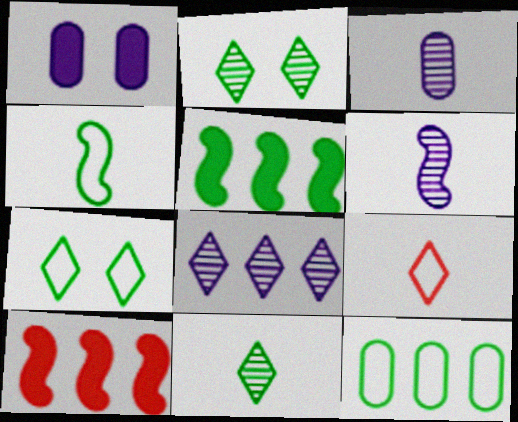[[3, 7, 10], 
[4, 7, 12], 
[8, 10, 12]]